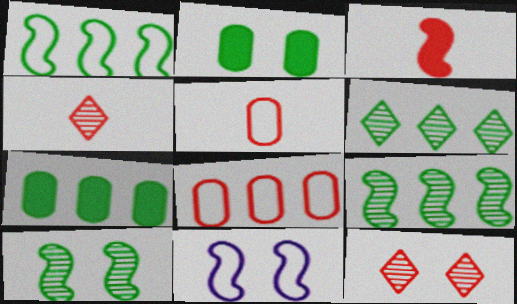[[1, 6, 7], 
[2, 11, 12], 
[3, 4, 5], 
[3, 8, 12], 
[3, 9, 11], 
[4, 7, 11]]